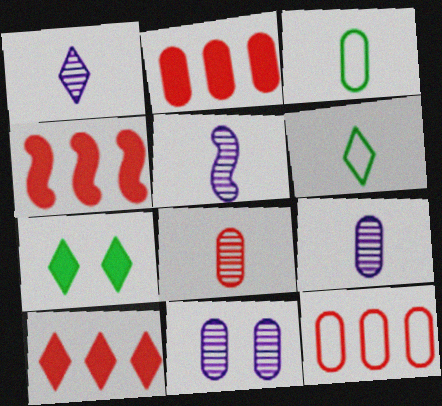[[1, 5, 9], 
[2, 3, 11], 
[2, 4, 10], 
[4, 6, 11], 
[5, 7, 12]]